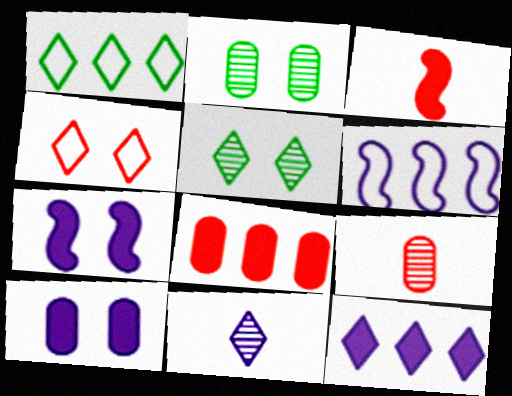[[1, 7, 9], 
[2, 4, 7], 
[6, 10, 11]]